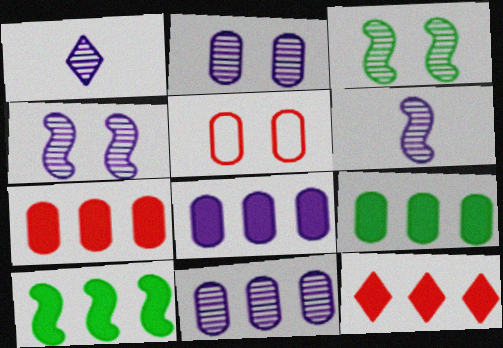[[1, 4, 11], 
[1, 5, 10], 
[7, 8, 9], 
[8, 10, 12]]